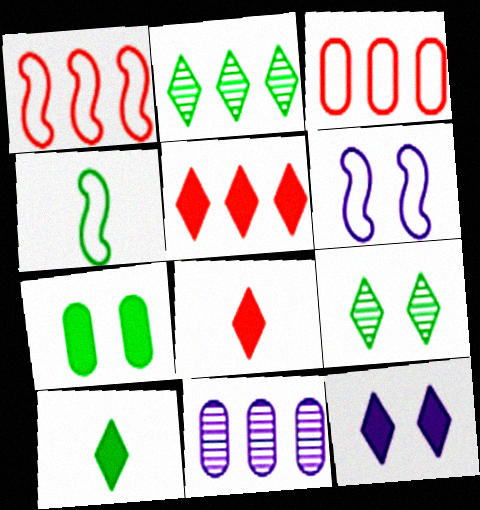[[1, 4, 6], 
[2, 4, 7], 
[5, 10, 12]]